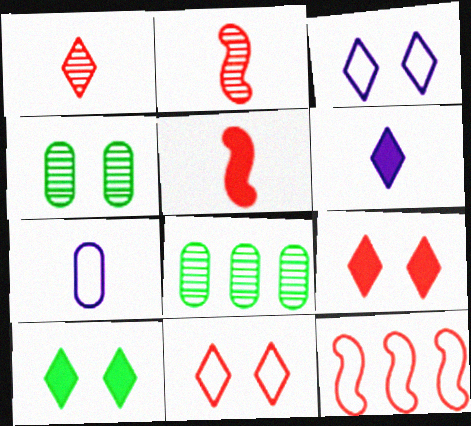[[3, 5, 8], 
[4, 6, 12]]